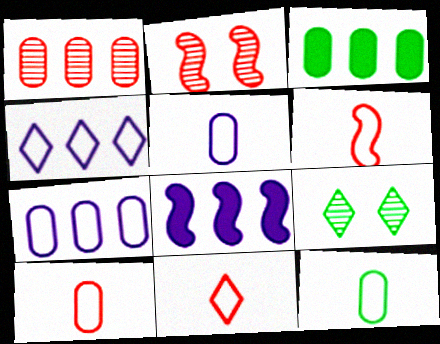[[1, 3, 7], 
[5, 10, 12], 
[6, 10, 11], 
[8, 9, 10]]